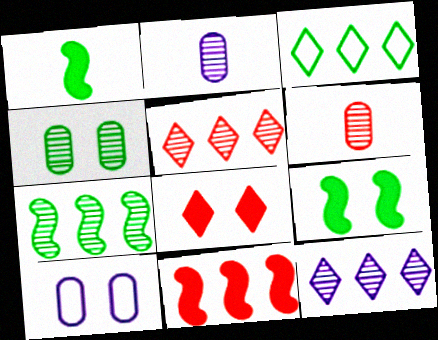[[1, 3, 4], 
[1, 5, 10]]